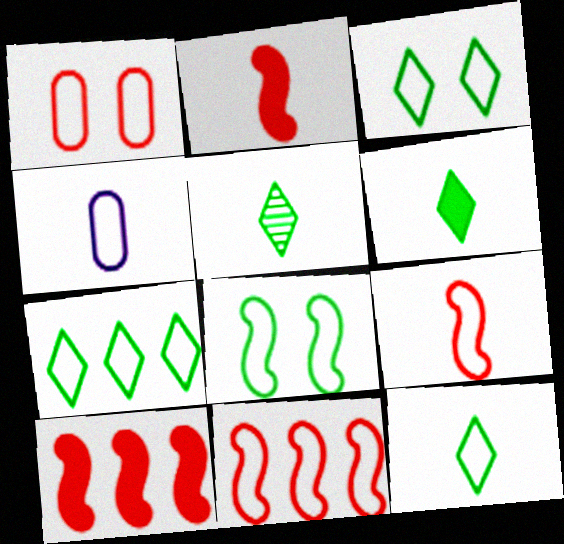[[2, 4, 5], 
[3, 4, 11], 
[3, 7, 12], 
[4, 9, 12], 
[5, 6, 12]]